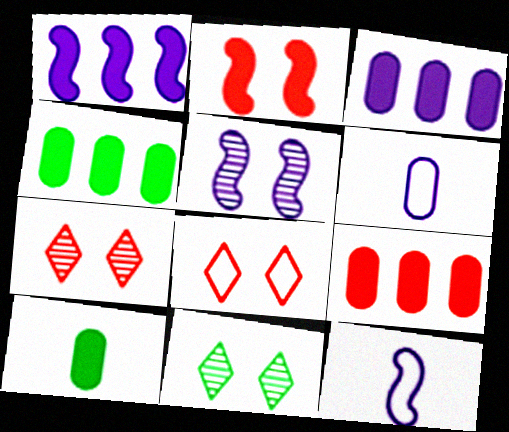[[1, 5, 12], 
[3, 4, 9], 
[4, 7, 12], 
[9, 11, 12]]